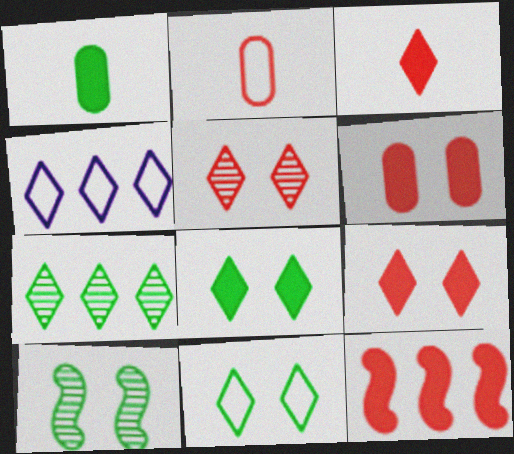[[2, 5, 12], 
[3, 6, 12]]